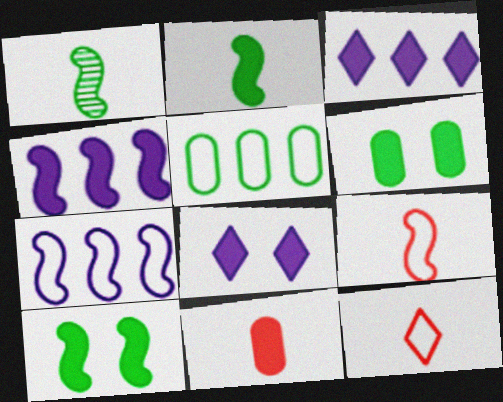[[3, 10, 11]]